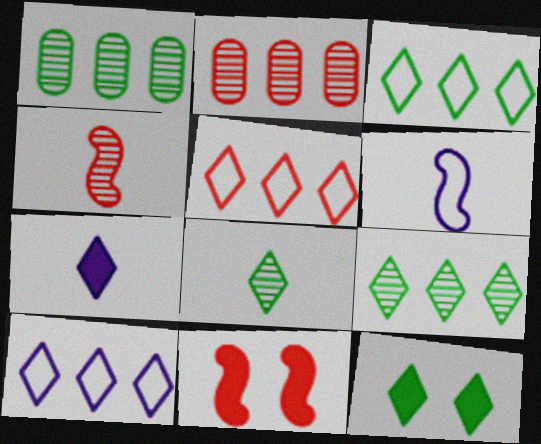[[2, 6, 12], 
[3, 5, 10], 
[3, 8, 12]]